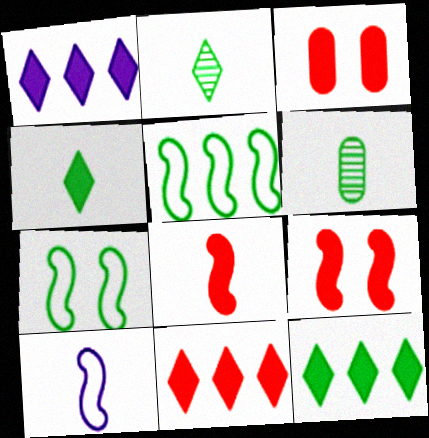[[1, 11, 12], 
[3, 8, 11], 
[6, 7, 12]]